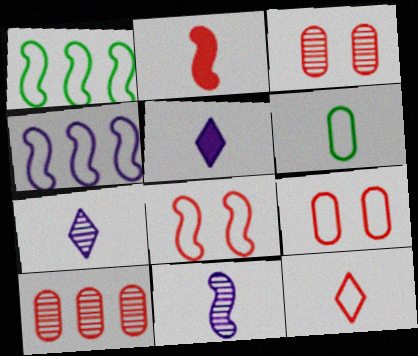[[1, 3, 5], 
[2, 6, 7]]